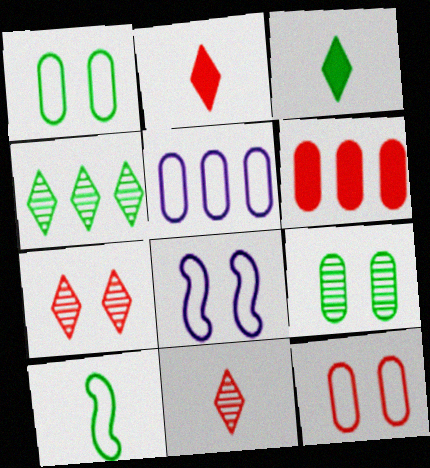[]